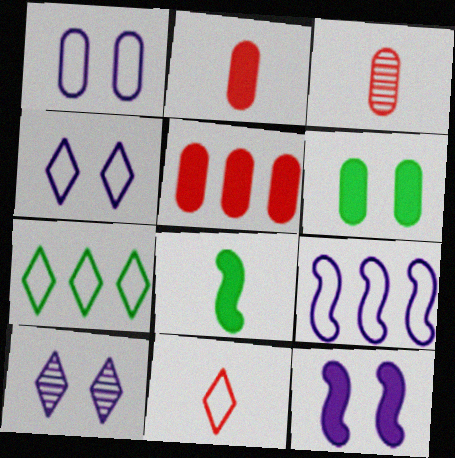[[1, 10, 12], 
[3, 7, 12], 
[4, 7, 11]]